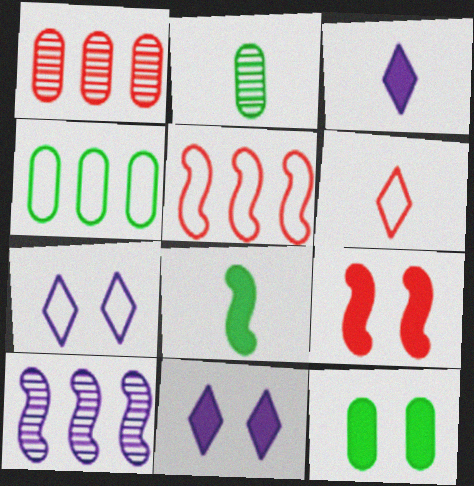[[1, 6, 9], 
[1, 7, 8], 
[2, 4, 12], 
[2, 5, 11], 
[6, 10, 12], 
[9, 11, 12]]